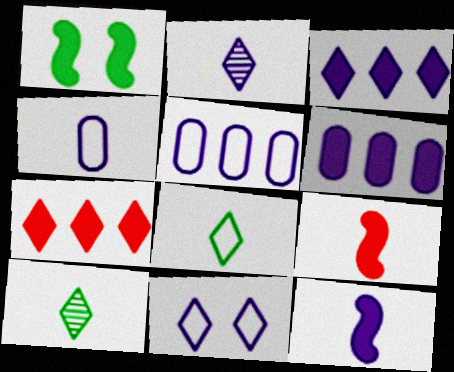[[2, 3, 11], 
[2, 4, 12], 
[4, 9, 10], 
[7, 10, 11]]